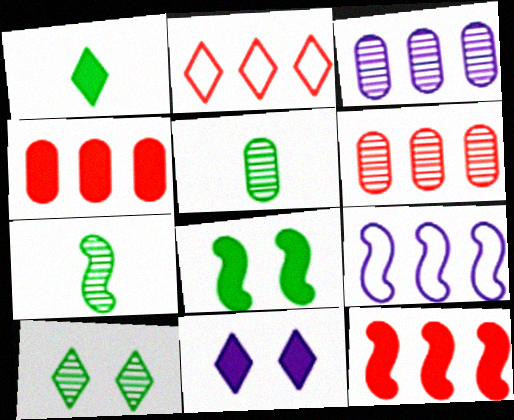[[2, 6, 12]]